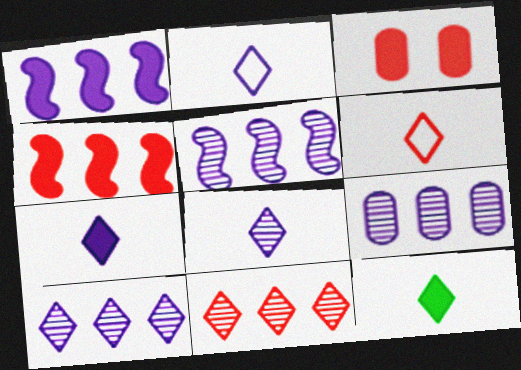[[1, 3, 12], 
[2, 7, 8], 
[5, 9, 10], 
[6, 8, 12]]